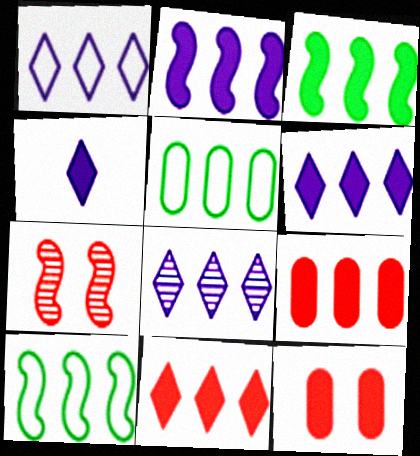[[1, 6, 8], 
[3, 4, 12], 
[3, 6, 9], 
[4, 5, 7], 
[8, 9, 10]]